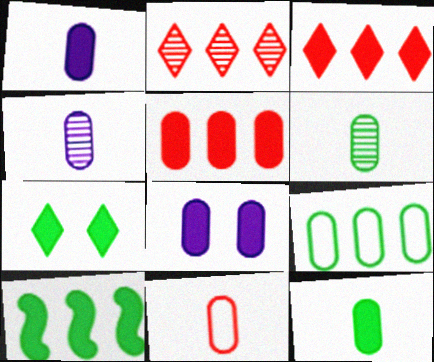[[1, 6, 11], 
[4, 11, 12], 
[5, 8, 12], 
[7, 10, 12]]